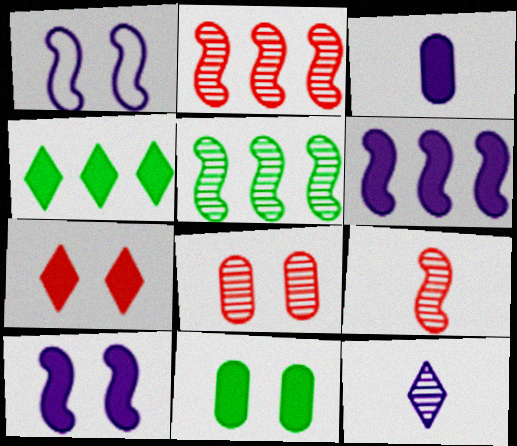[[5, 8, 12], 
[7, 10, 11]]